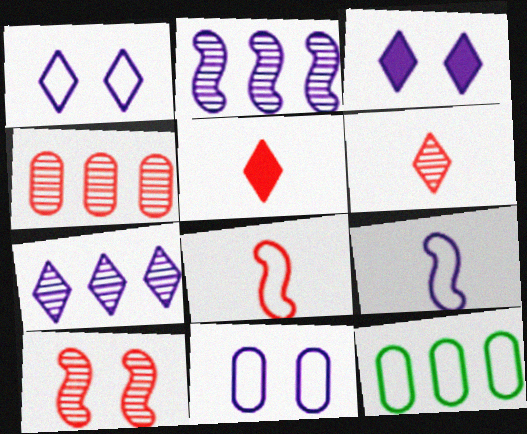[[1, 8, 12], 
[4, 6, 10]]